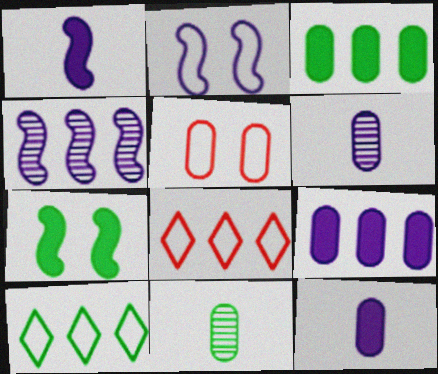[[1, 2, 4], 
[3, 4, 8], 
[3, 5, 6], 
[5, 9, 11], 
[6, 7, 8], 
[7, 10, 11]]